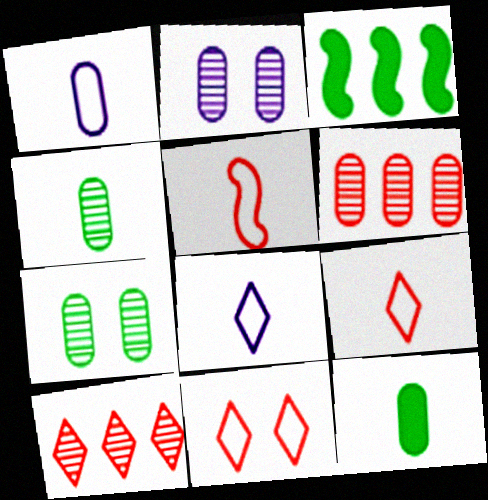[[2, 3, 9], 
[2, 4, 6]]